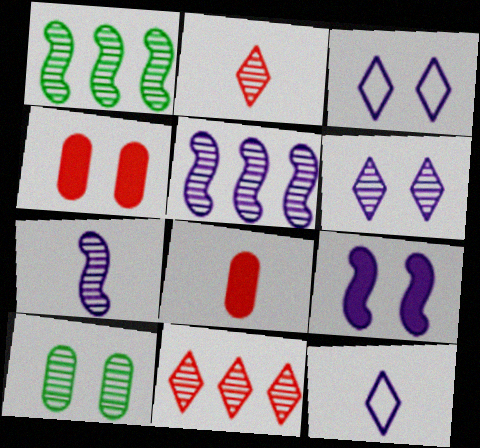[[1, 3, 8], 
[1, 4, 12], 
[2, 5, 10], 
[7, 10, 11]]